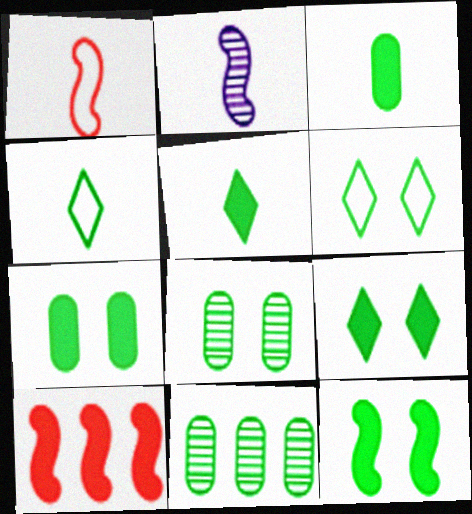[[4, 11, 12], 
[6, 8, 12], 
[7, 9, 12]]